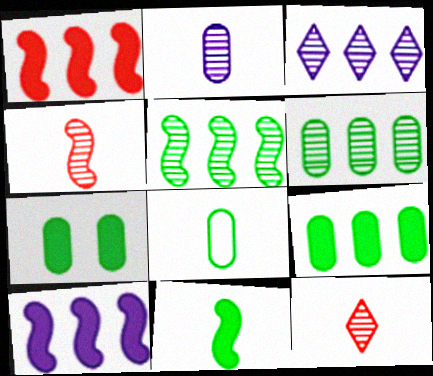[[6, 7, 8]]